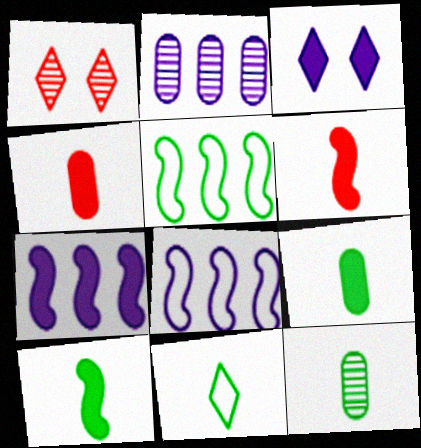[[1, 8, 9], 
[10, 11, 12]]